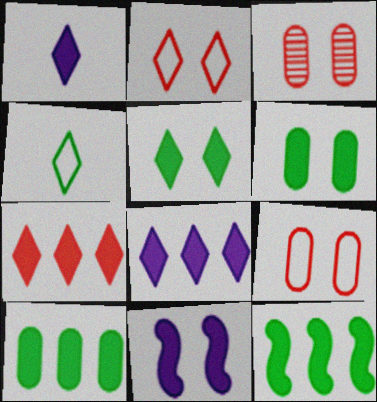[[1, 5, 7]]